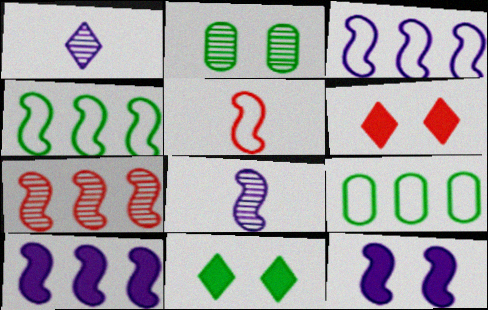[[1, 2, 7], 
[3, 8, 12], 
[4, 7, 10], 
[6, 8, 9]]